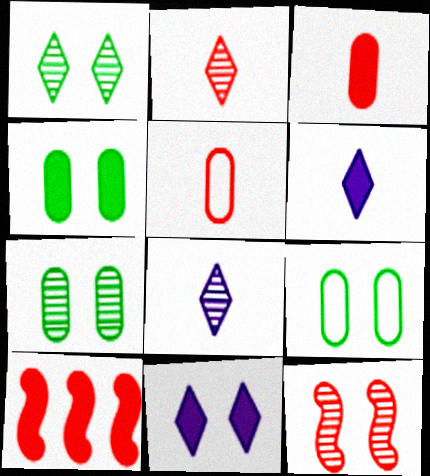[[4, 6, 10], 
[4, 7, 9], 
[8, 9, 10], 
[9, 11, 12]]